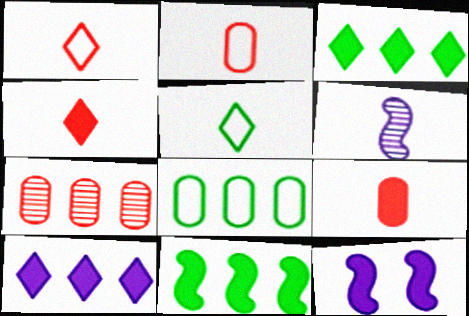[[3, 9, 12], 
[5, 6, 9], 
[5, 7, 12]]